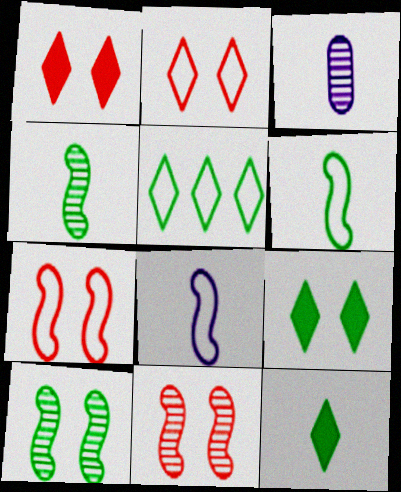[]